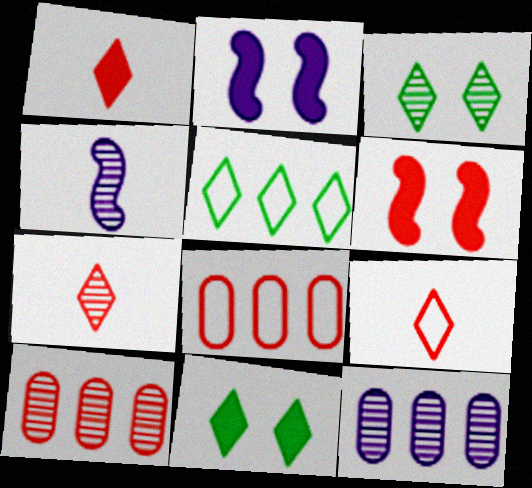[[1, 7, 9], 
[3, 4, 10], 
[4, 8, 11], 
[6, 7, 8], 
[6, 9, 10]]